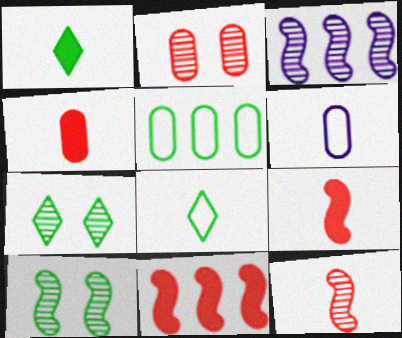[[1, 5, 10], 
[1, 6, 12], 
[3, 10, 12], 
[6, 7, 11]]